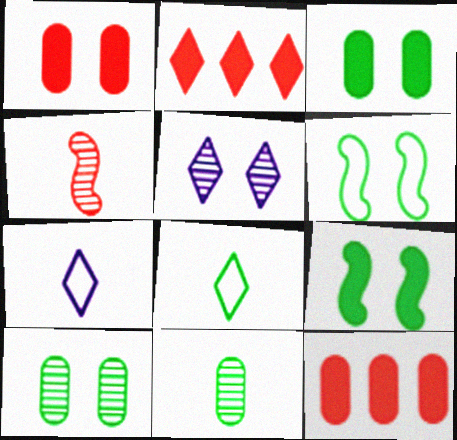[[1, 5, 6], 
[2, 5, 8]]